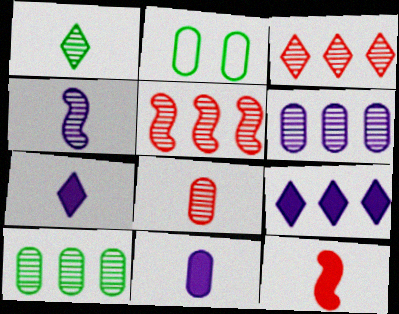[[1, 4, 8], 
[2, 5, 7]]